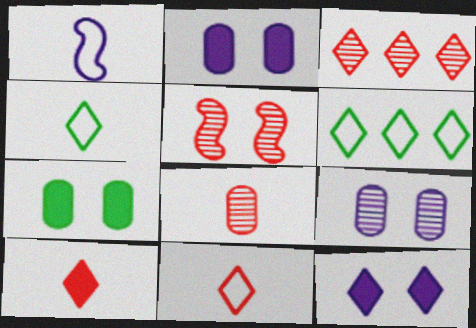[[1, 3, 7], 
[3, 4, 12], 
[3, 5, 8]]